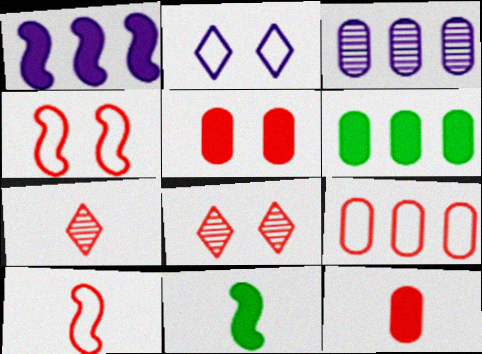[[3, 6, 9], 
[4, 5, 8], 
[7, 10, 12]]